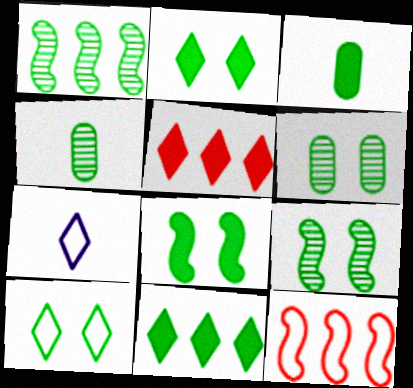[[1, 3, 10], 
[3, 8, 11], 
[6, 8, 10]]